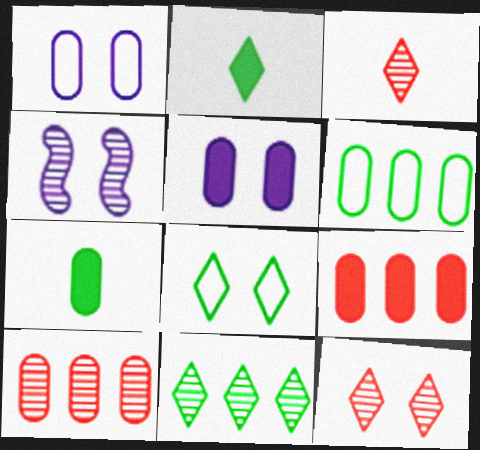[[1, 7, 10], 
[2, 8, 11], 
[5, 7, 9]]